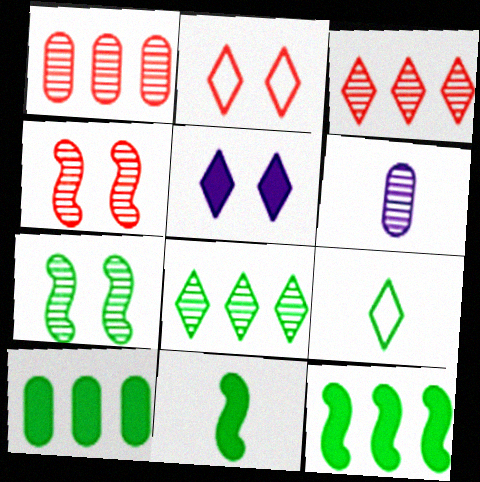[[2, 6, 12], 
[3, 5, 9], 
[3, 6, 7], 
[4, 6, 8], 
[7, 9, 10]]